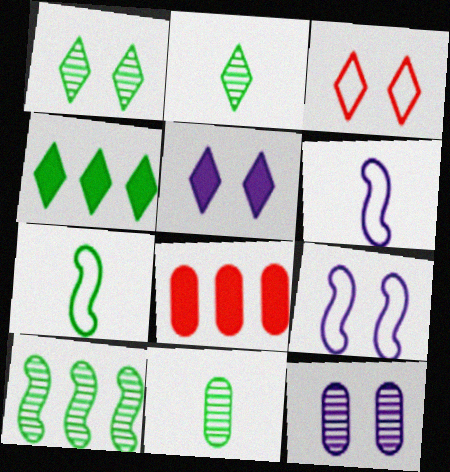[[1, 3, 5], 
[1, 6, 8], 
[1, 10, 11], 
[2, 8, 9], 
[5, 9, 12]]